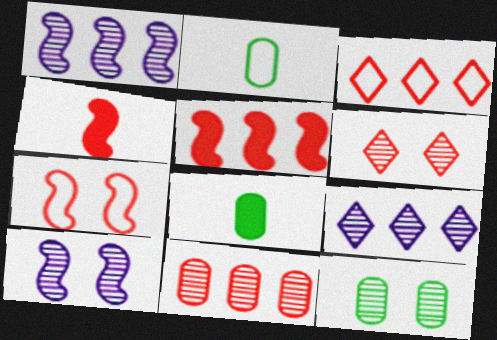[[3, 5, 11], 
[3, 8, 10], 
[6, 10, 12], 
[7, 8, 9]]